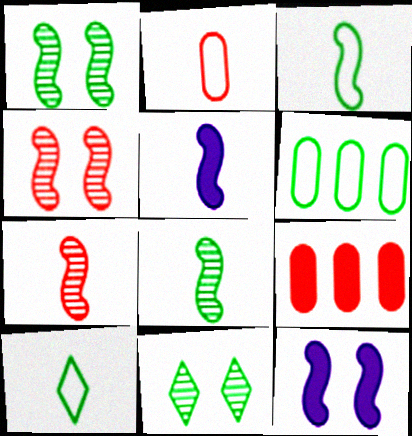[[3, 5, 7]]